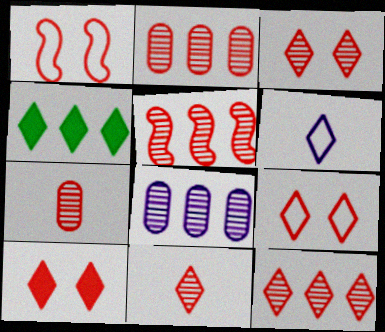[[2, 5, 12], 
[3, 4, 6], 
[3, 5, 7], 
[3, 9, 10], 
[3, 11, 12]]